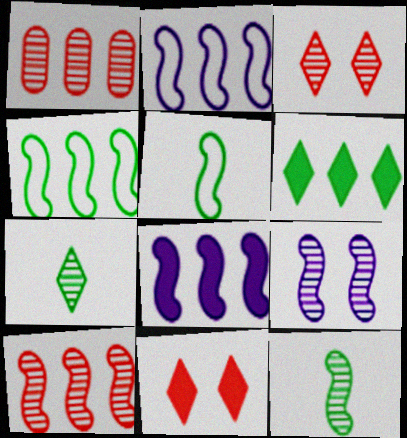[[1, 2, 6], 
[1, 7, 9], 
[4, 8, 10], 
[9, 10, 12]]